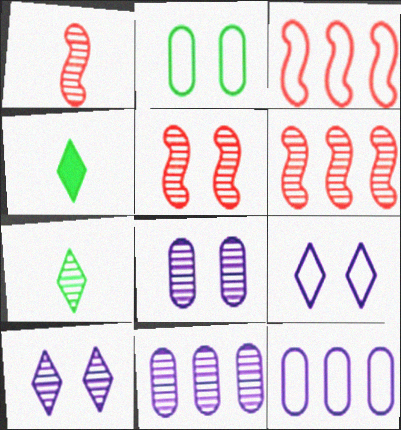[[1, 5, 6], 
[3, 4, 8], 
[4, 5, 12], 
[5, 7, 11], 
[6, 7, 8]]